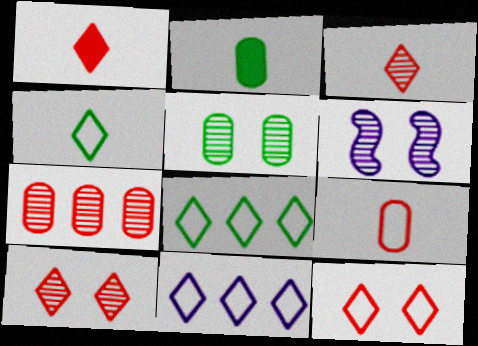[[4, 11, 12], 
[5, 6, 10]]